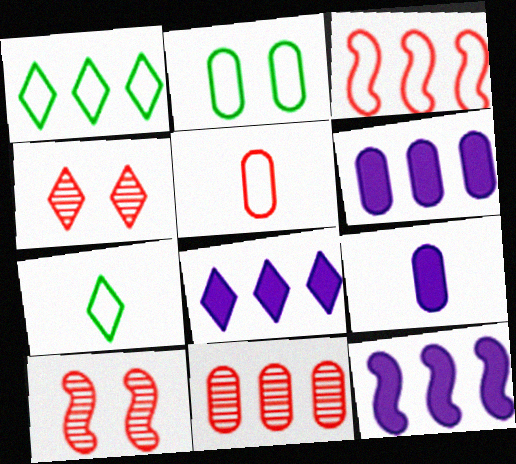[[1, 9, 10], 
[1, 11, 12], 
[2, 9, 11], 
[4, 7, 8], 
[6, 7, 10], 
[6, 8, 12]]